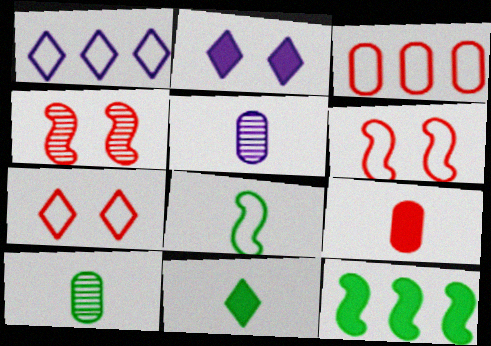[[2, 9, 12], 
[5, 7, 12], 
[8, 10, 11]]